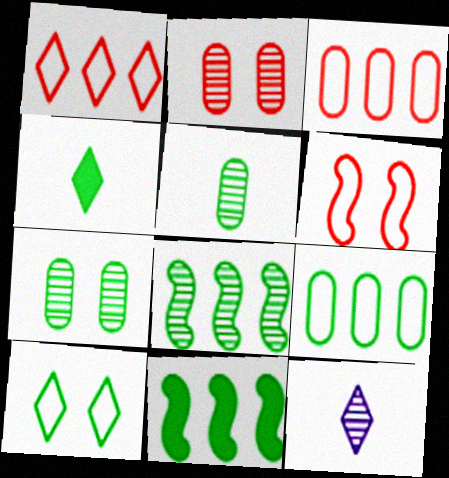[[2, 8, 12], 
[5, 10, 11]]